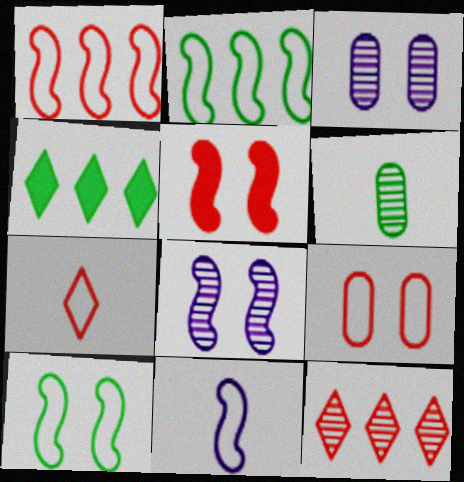[[1, 7, 9], 
[1, 10, 11], 
[4, 6, 10], 
[5, 8, 10], 
[6, 8, 12]]